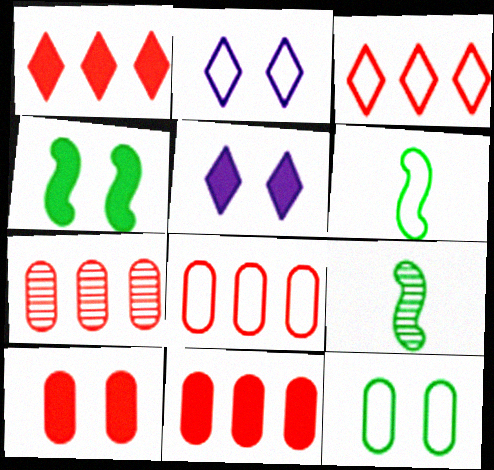[[2, 6, 8], 
[2, 9, 11], 
[4, 5, 10], 
[5, 6, 7], 
[5, 8, 9], 
[7, 8, 11]]